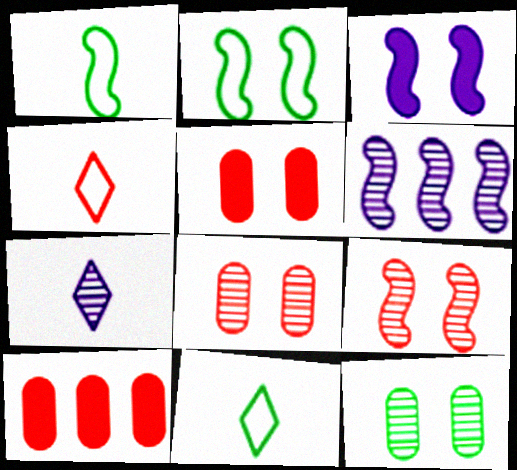[[2, 3, 9], 
[2, 7, 10], 
[4, 9, 10], 
[5, 6, 11]]